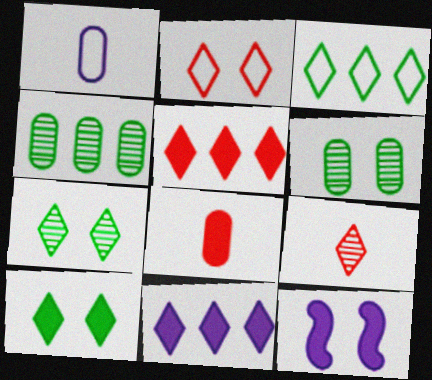[[2, 5, 9], 
[2, 6, 12]]